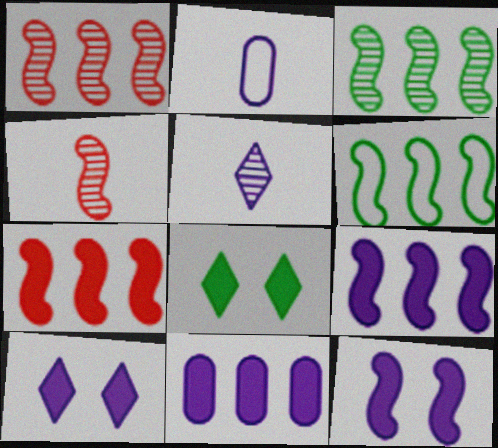[[1, 2, 8], 
[1, 6, 9], 
[4, 6, 12]]